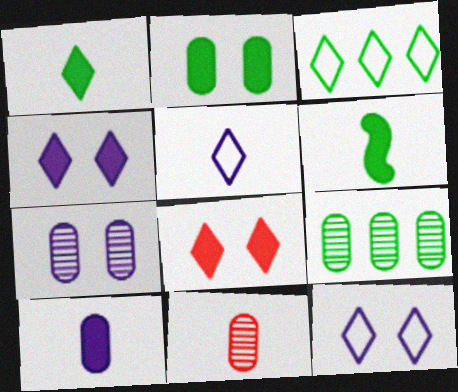[[5, 6, 11], 
[7, 9, 11]]